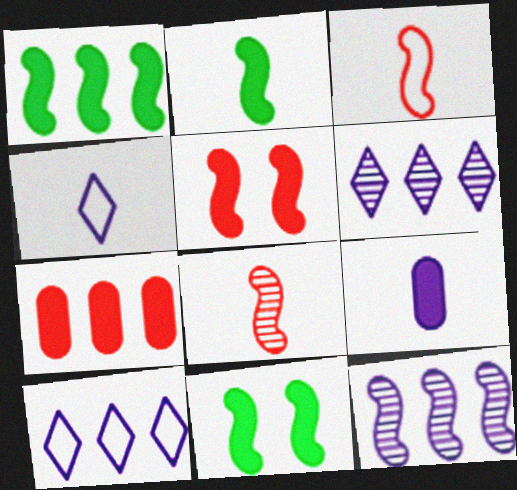[[1, 2, 11], 
[3, 11, 12]]